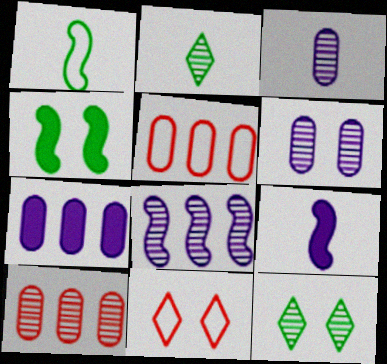[[4, 6, 11], 
[5, 9, 12]]